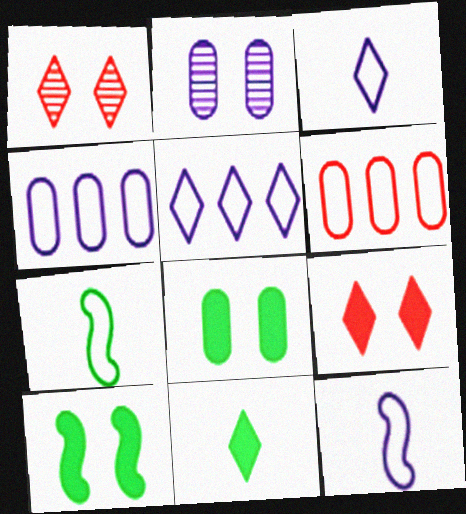[[1, 5, 11]]